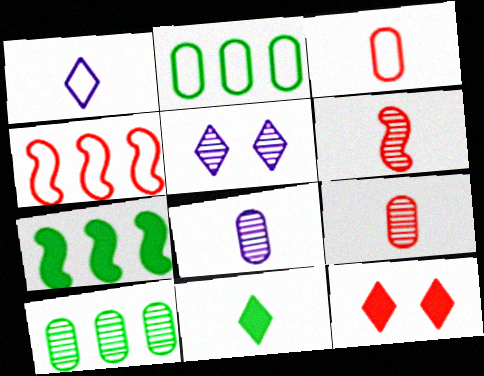[[3, 5, 7], 
[4, 9, 12], 
[5, 6, 10]]